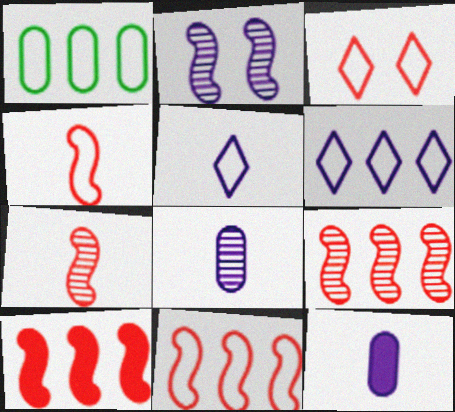[[1, 6, 11], 
[2, 6, 12], 
[9, 10, 11]]